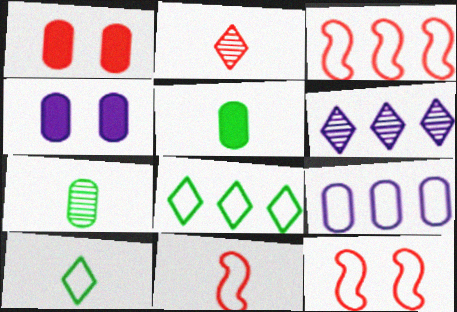[[1, 2, 3], 
[1, 7, 9], 
[3, 8, 9], 
[3, 11, 12], 
[5, 6, 12], 
[9, 10, 12]]